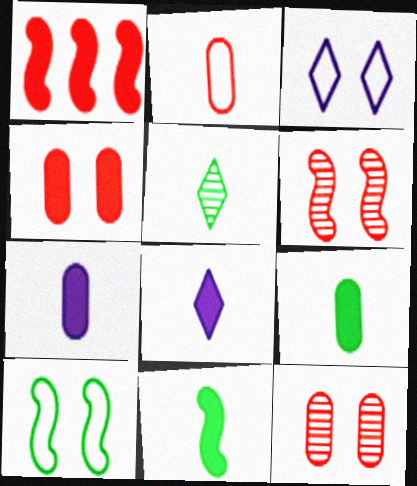[]